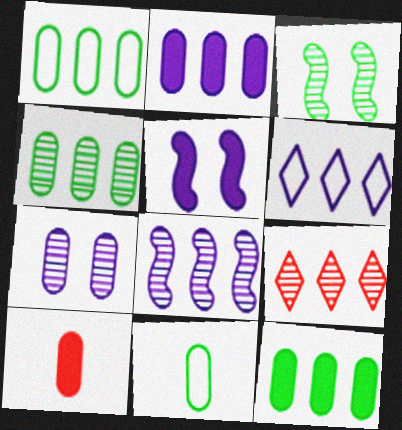[[1, 4, 12], 
[1, 7, 10], 
[2, 6, 8], 
[3, 6, 10], 
[4, 8, 9], 
[5, 9, 11]]